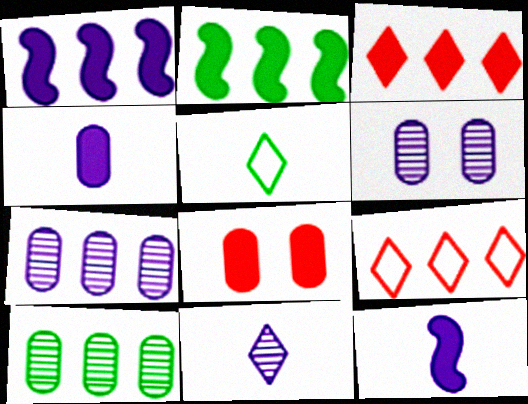[[1, 9, 10], 
[2, 7, 9]]